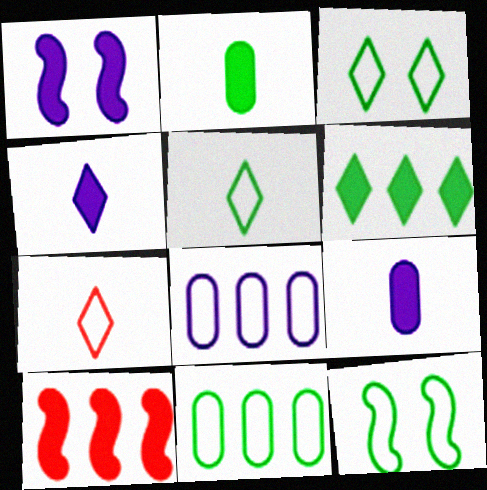[[5, 11, 12], 
[7, 8, 12]]